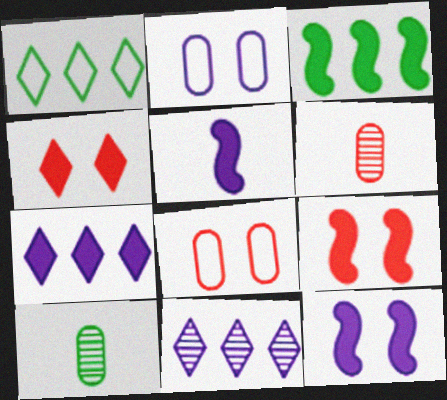[[1, 6, 12], 
[2, 5, 11], 
[3, 5, 9]]